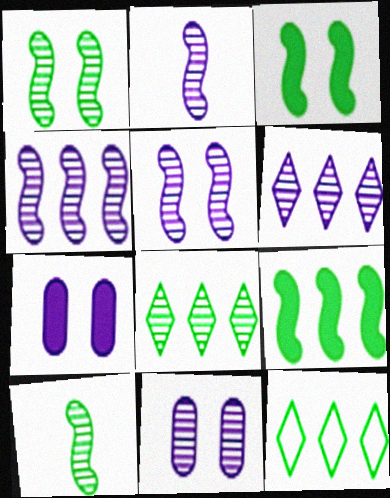[[2, 4, 5], 
[2, 6, 11]]